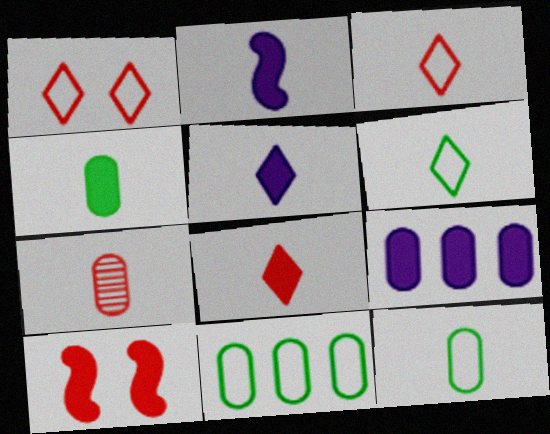[[2, 4, 8], 
[2, 6, 7]]